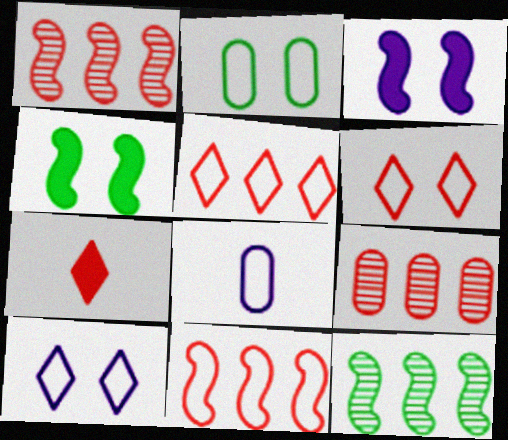[]